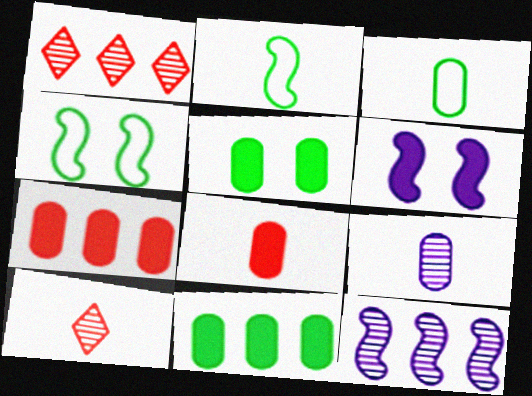[[1, 3, 6], 
[3, 8, 9]]